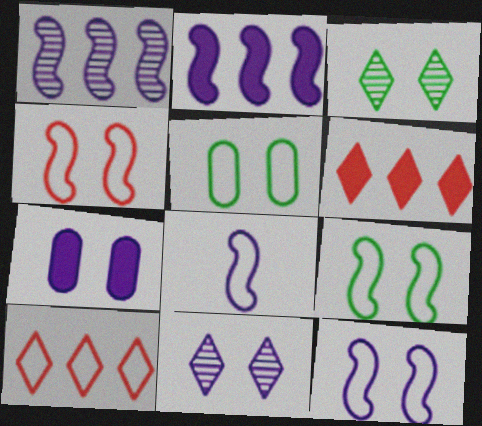[[3, 4, 7], 
[4, 9, 12], 
[5, 8, 10], 
[7, 11, 12]]